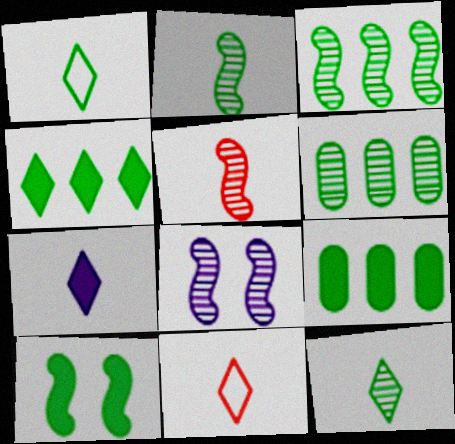[[1, 6, 10], 
[3, 5, 8], 
[7, 11, 12], 
[8, 9, 11]]